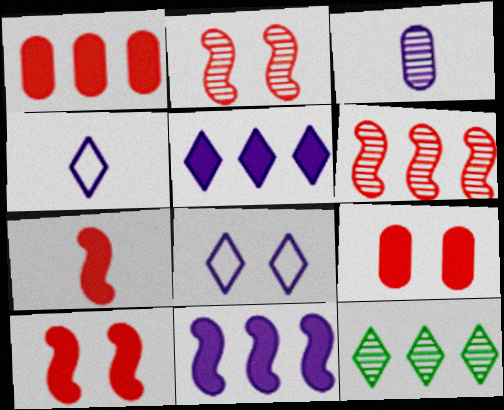[[2, 3, 12], 
[3, 8, 11]]